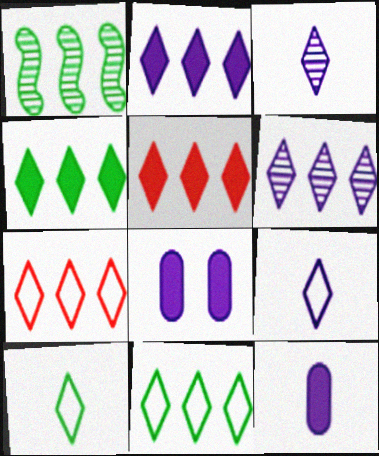[[2, 4, 5], 
[4, 6, 7], 
[5, 6, 11]]